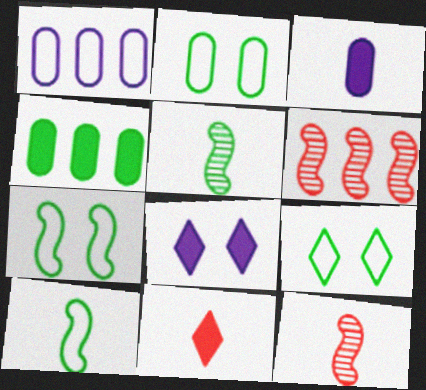[[2, 7, 9], 
[3, 6, 9], 
[4, 5, 9]]